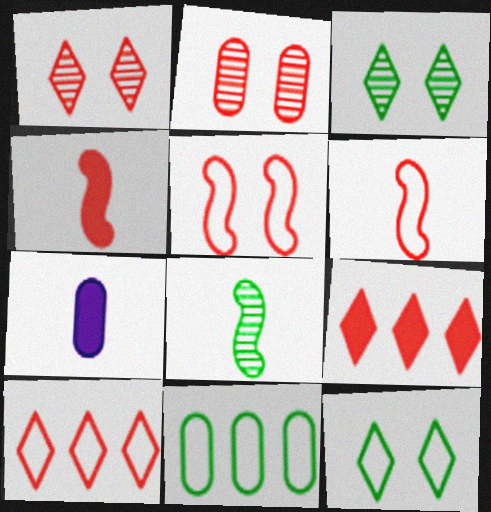[[2, 4, 10], 
[2, 6, 9], 
[2, 7, 11]]